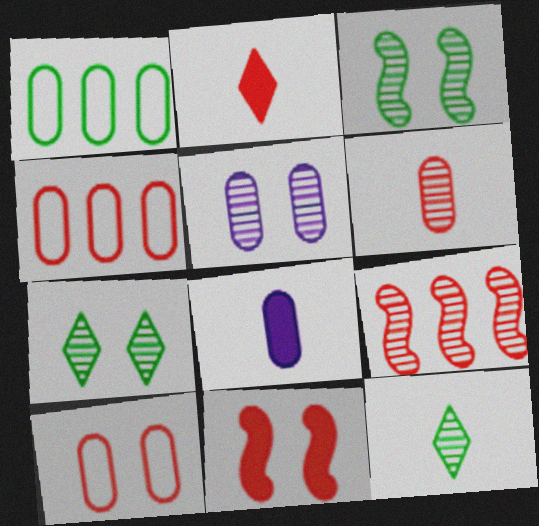[[2, 9, 10], 
[5, 9, 12]]